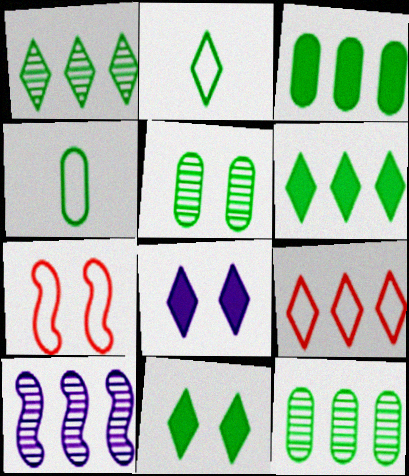[[1, 2, 11], 
[3, 4, 5], 
[3, 9, 10], 
[5, 7, 8]]